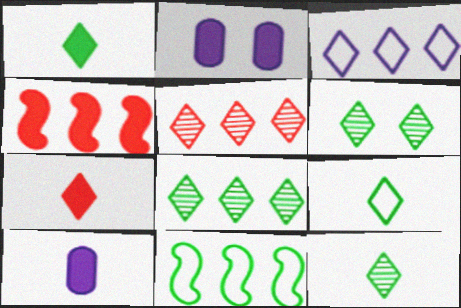[[1, 2, 4], 
[1, 9, 12], 
[3, 6, 7], 
[6, 8, 12]]